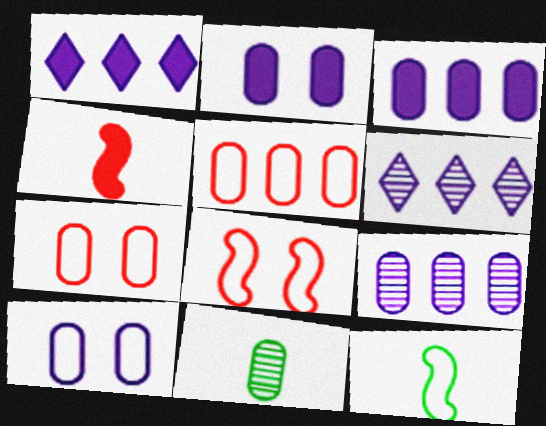[[1, 8, 11], 
[2, 5, 11], 
[3, 7, 11]]